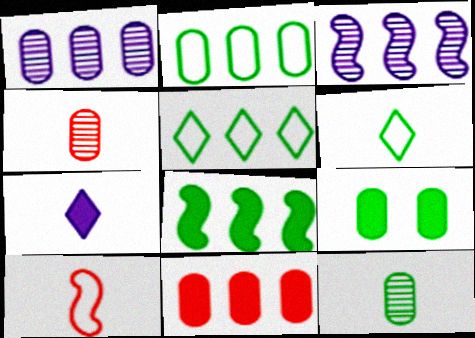[[1, 2, 11], 
[2, 9, 12], 
[3, 5, 11], 
[7, 10, 12]]